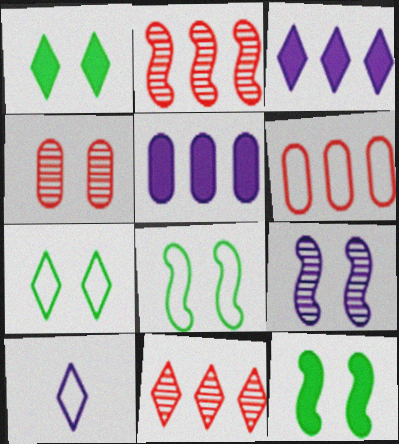[[1, 10, 11], 
[5, 9, 10], 
[6, 8, 10]]